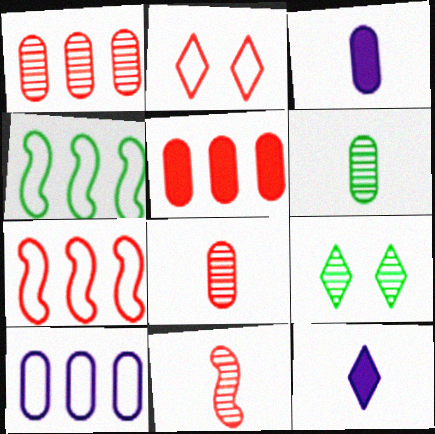[[2, 5, 11], 
[3, 7, 9]]